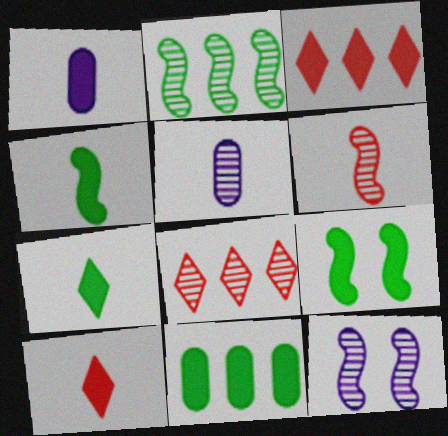[[1, 3, 9], 
[1, 4, 10], 
[2, 6, 12], 
[7, 9, 11]]